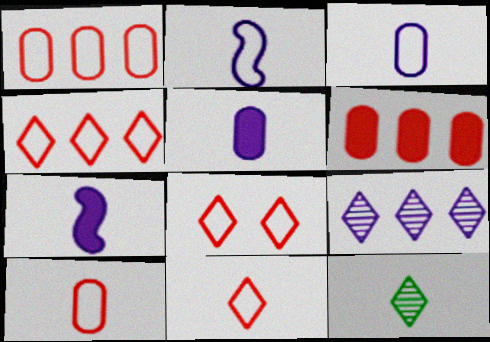[[4, 8, 11], 
[7, 10, 12]]